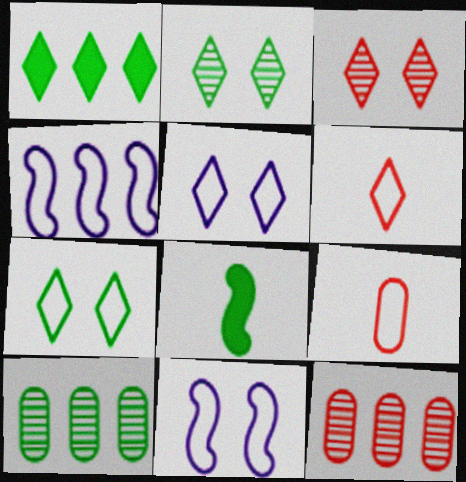[[1, 4, 12], 
[4, 7, 9], 
[5, 8, 12], 
[7, 8, 10]]